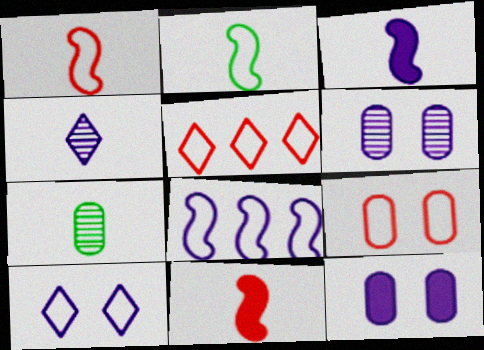[[1, 5, 9], 
[4, 8, 12]]